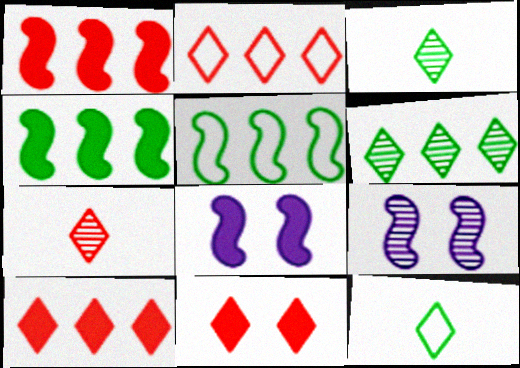[[2, 7, 11]]